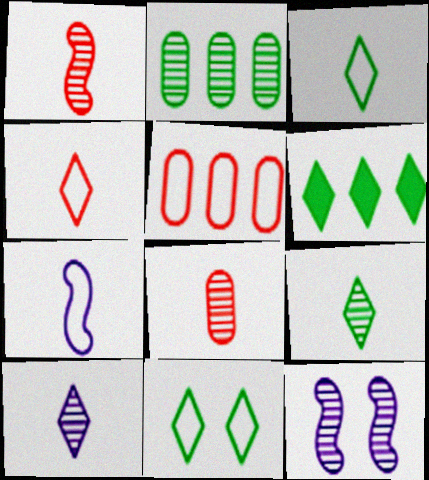[[5, 7, 11], 
[6, 9, 11]]